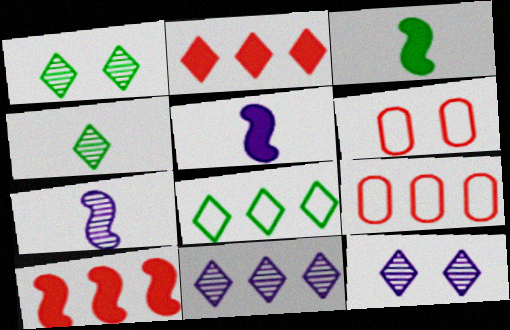[[1, 5, 9], 
[2, 8, 11], 
[3, 6, 11], 
[3, 9, 12]]